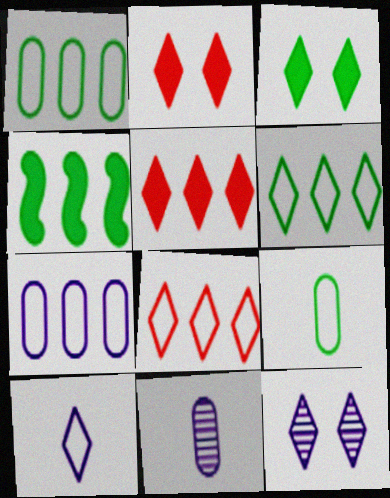[]